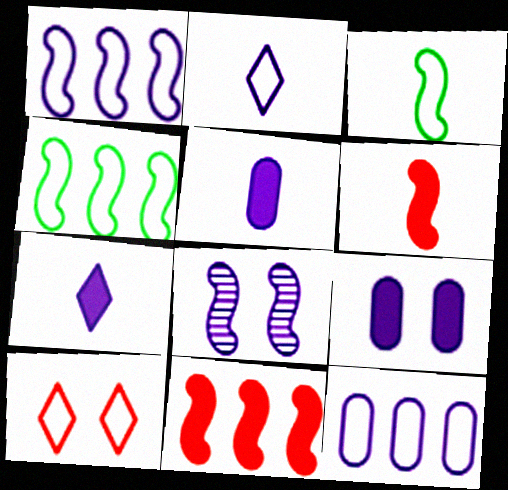[[3, 8, 11], 
[3, 10, 12], 
[4, 6, 8], 
[7, 8, 12]]